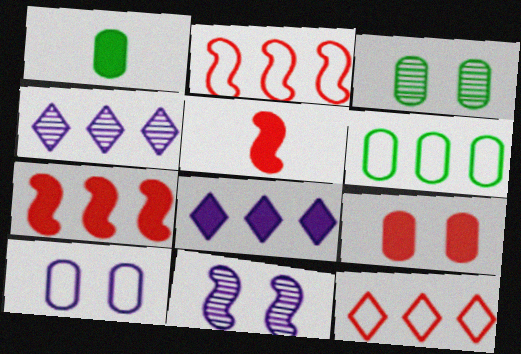[[1, 3, 6], 
[1, 11, 12], 
[3, 9, 10], 
[4, 6, 7]]